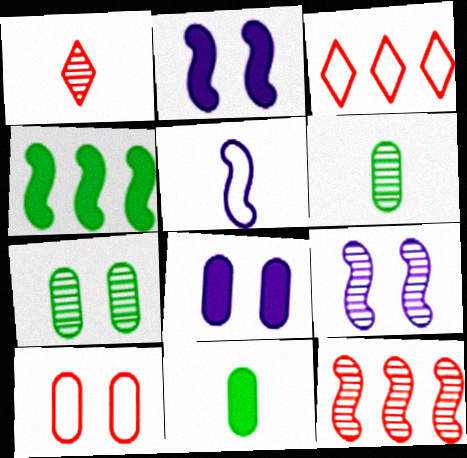[[1, 5, 11], 
[2, 3, 6], 
[3, 9, 11], 
[7, 8, 10]]